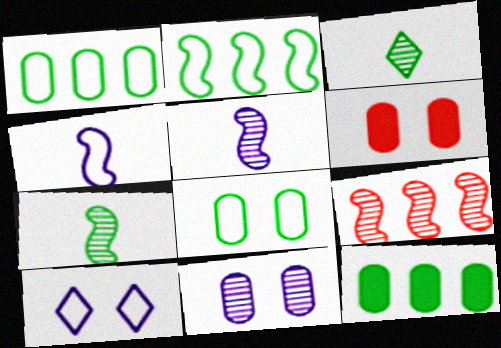[[3, 9, 11], 
[6, 8, 11]]